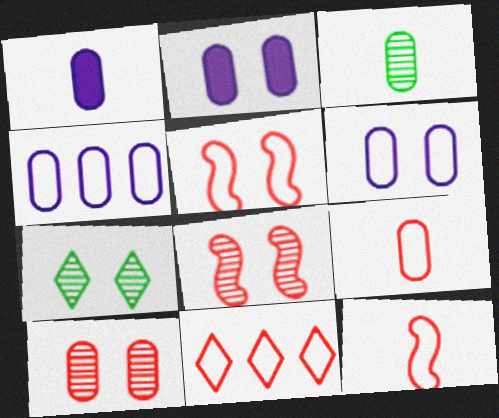[[1, 3, 9], 
[2, 5, 7], 
[5, 9, 11]]